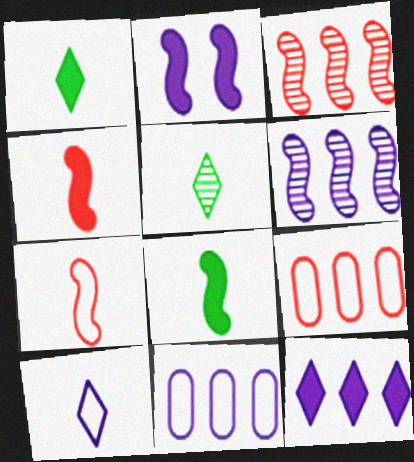[[2, 5, 9], 
[6, 11, 12]]